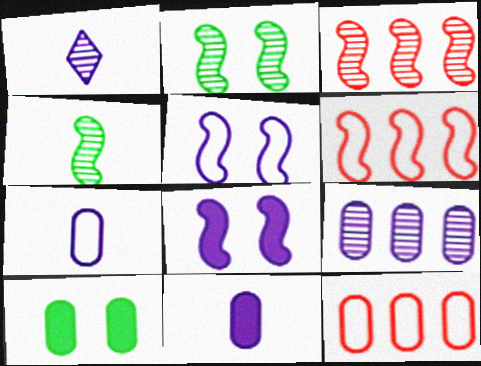[[1, 6, 10], 
[4, 6, 8]]